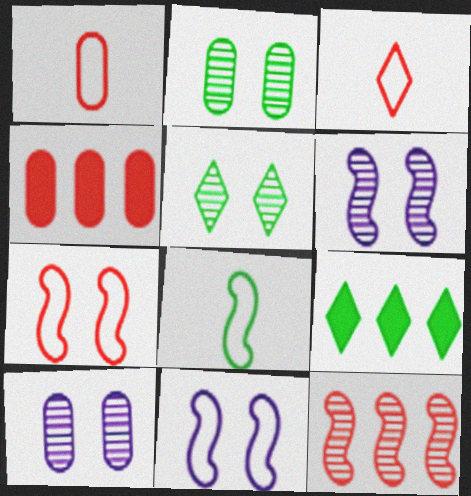[[1, 6, 9], 
[2, 8, 9]]